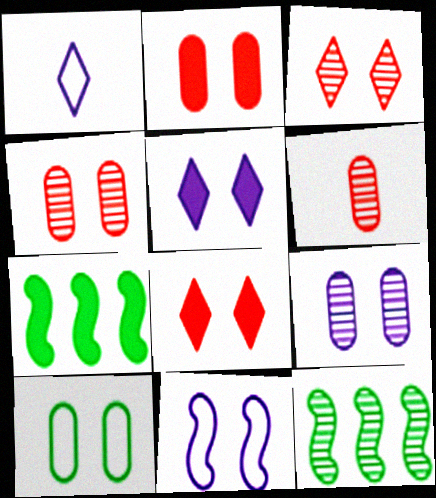[[1, 2, 12], 
[1, 4, 7], 
[2, 9, 10], 
[5, 9, 11]]